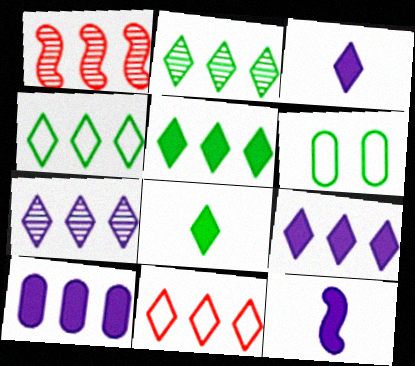[[1, 3, 6], 
[1, 4, 10], 
[2, 4, 5], 
[2, 9, 11], 
[5, 7, 11]]